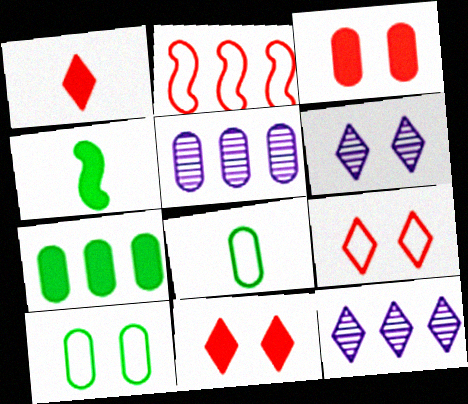[[2, 7, 12], 
[3, 5, 8], 
[4, 5, 9]]